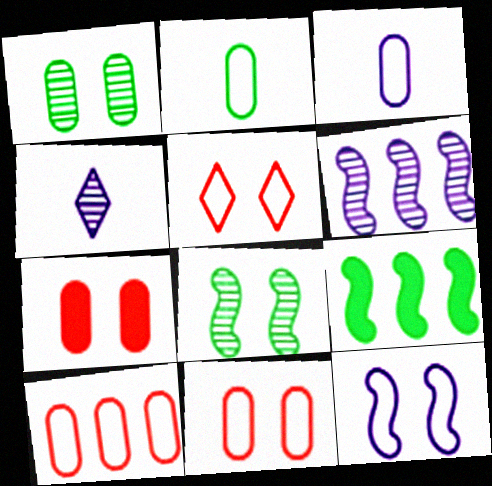[[4, 9, 11]]